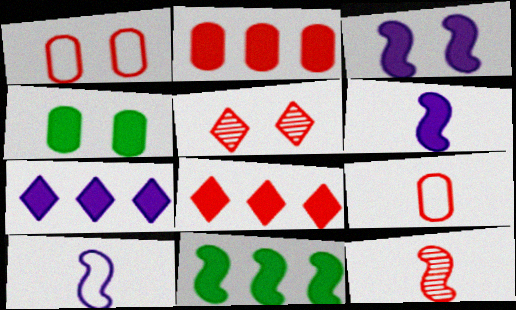[[1, 8, 12], 
[2, 7, 11], 
[4, 6, 8]]